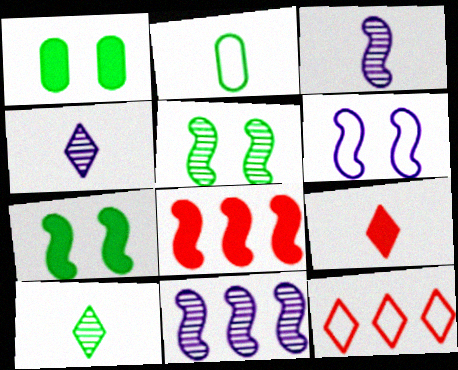[[1, 3, 12], 
[2, 3, 9], 
[2, 6, 12]]